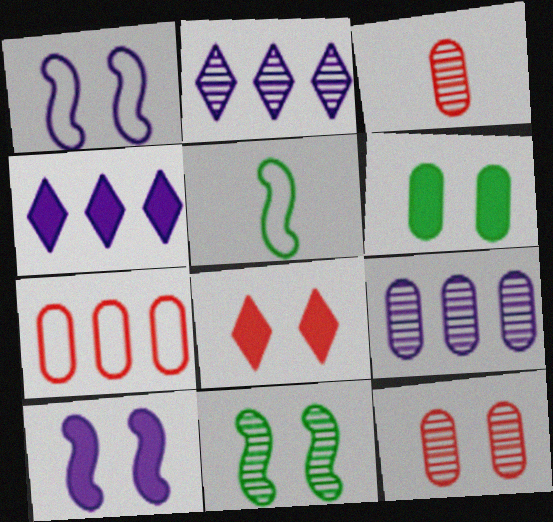[[2, 3, 11], 
[4, 5, 12], 
[5, 8, 9], 
[6, 8, 10]]